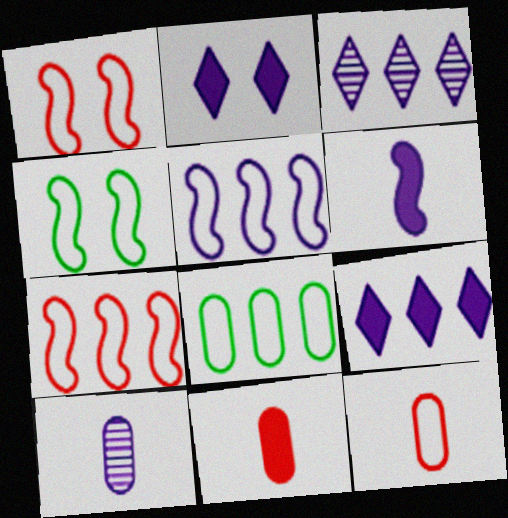[[2, 5, 10], 
[3, 4, 11]]